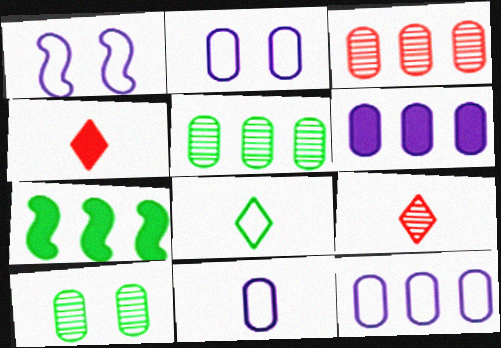[[1, 4, 5], 
[2, 7, 9], 
[2, 11, 12], 
[7, 8, 10]]